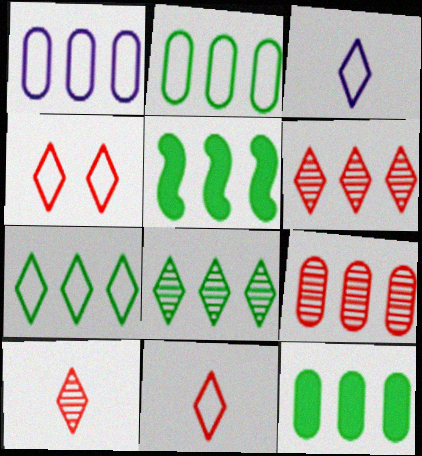[[1, 5, 6], 
[1, 9, 12], 
[2, 5, 8], 
[3, 4, 7]]